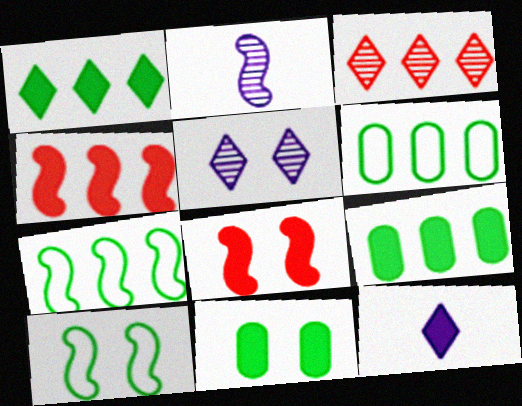[[2, 4, 10], 
[2, 7, 8], 
[4, 11, 12], 
[8, 9, 12]]